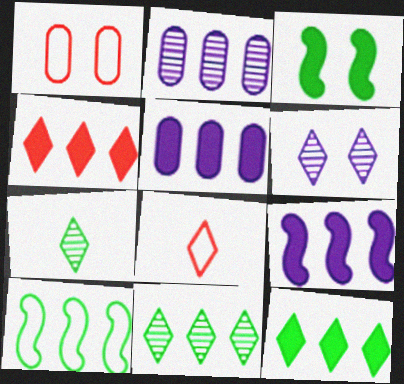[[1, 3, 6], 
[1, 7, 9], 
[2, 3, 8], 
[2, 4, 10], 
[6, 8, 12]]